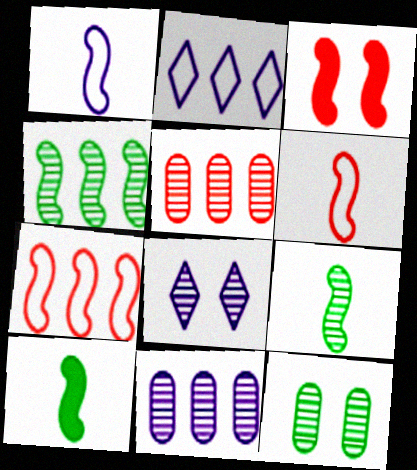[[1, 3, 4], 
[5, 8, 9]]